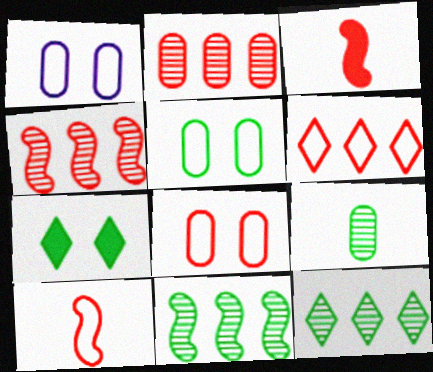[[1, 3, 12], 
[1, 5, 8], 
[6, 8, 10]]